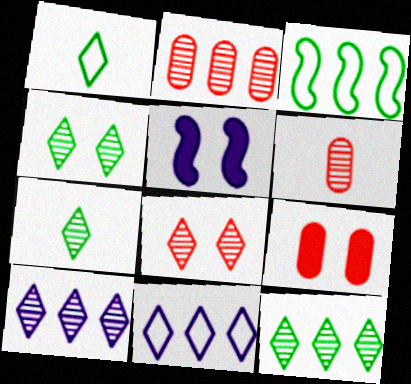[[1, 2, 5], 
[4, 7, 12], 
[7, 8, 10]]